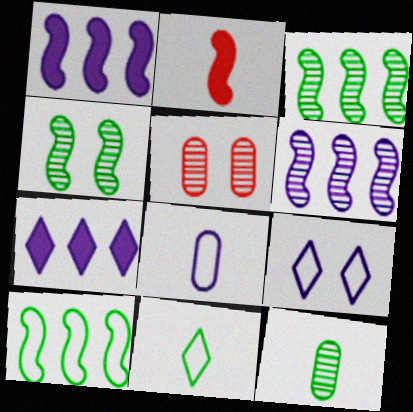[[1, 5, 11]]